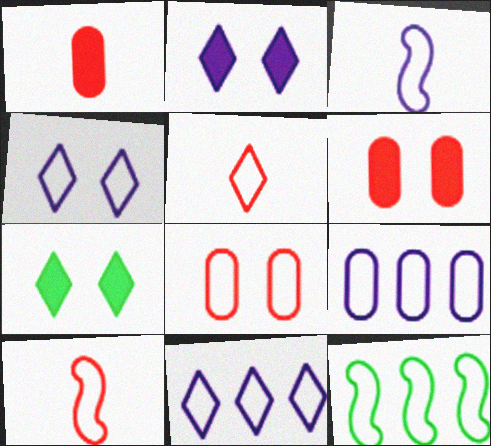[[3, 4, 9]]